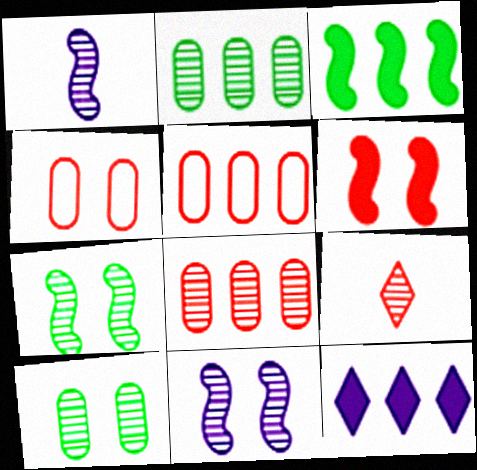[[2, 9, 11], 
[5, 6, 9]]